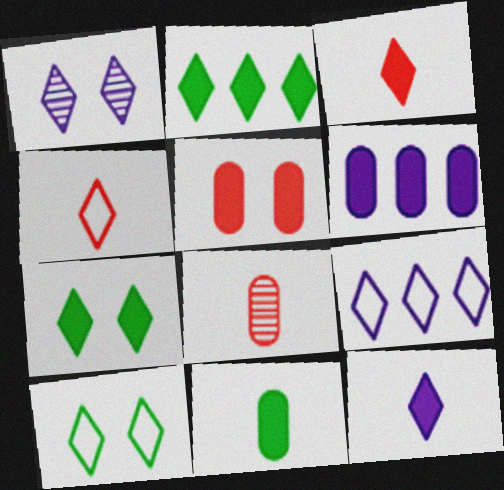[[1, 2, 4], 
[1, 9, 12], 
[4, 9, 10], 
[5, 6, 11]]